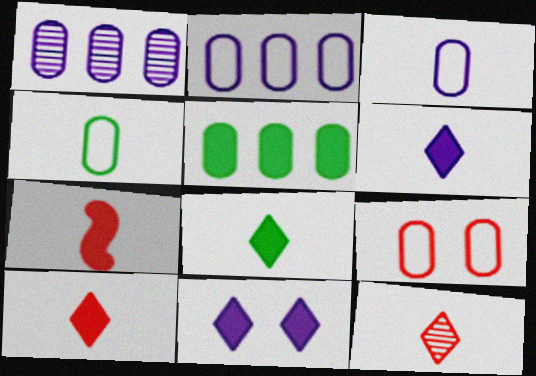[[2, 4, 9], 
[5, 7, 11], 
[6, 8, 10]]